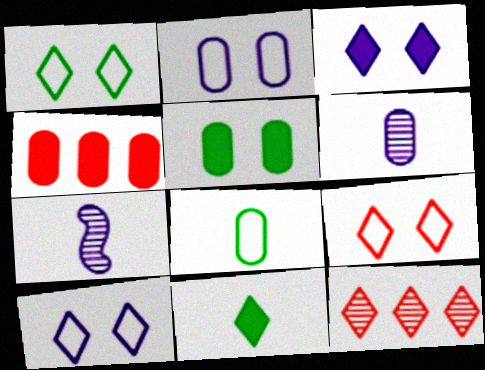[[1, 4, 7], 
[1, 9, 10], 
[10, 11, 12]]